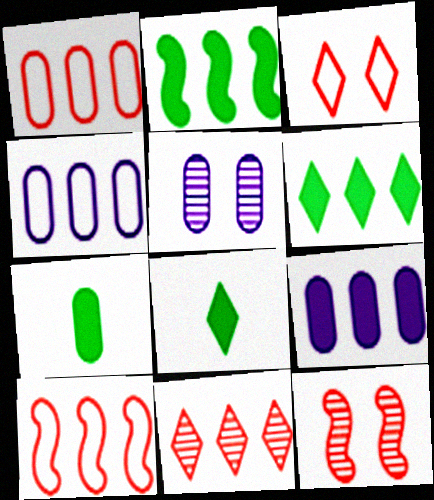[[1, 5, 7], 
[2, 4, 11], 
[4, 8, 12], 
[5, 8, 10]]